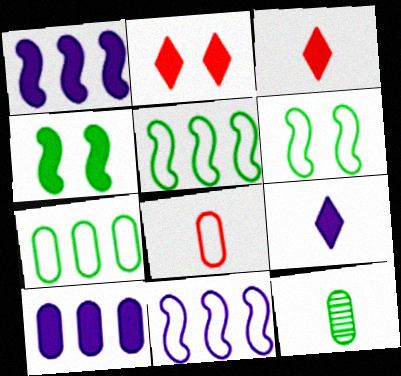[[2, 11, 12], 
[3, 4, 10]]